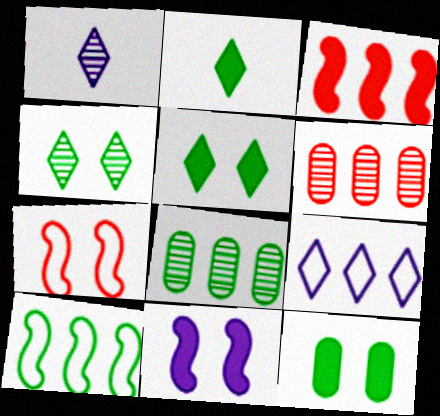[[3, 8, 9]]